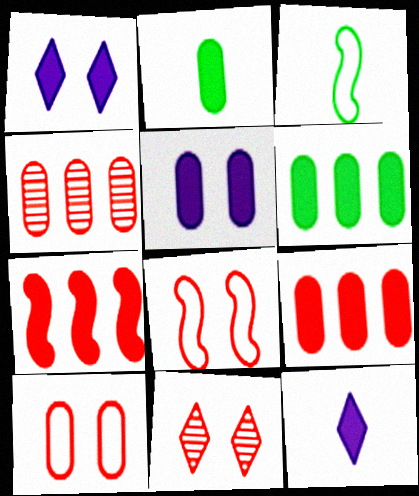[[1, 2, 7], 
[1, 3, 4], 
[2, 5, 9]]